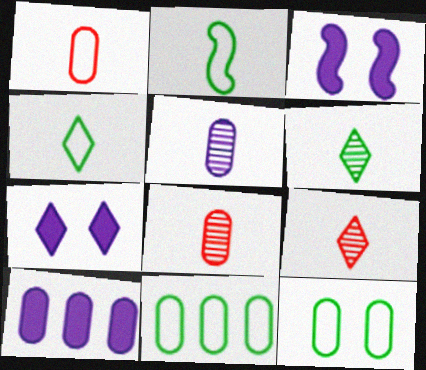[[3, 9, 11], 
[8, 10, 12]]